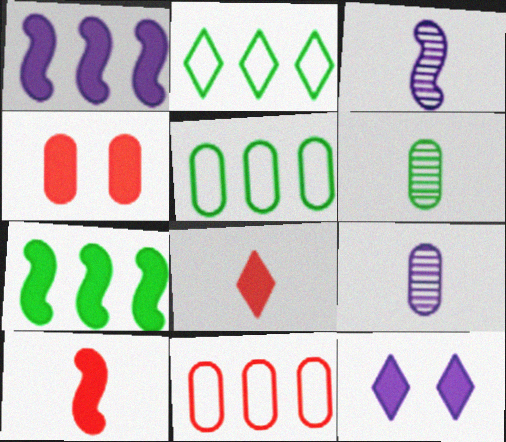[[2, 3, 4], 
[4, 5, 9]]